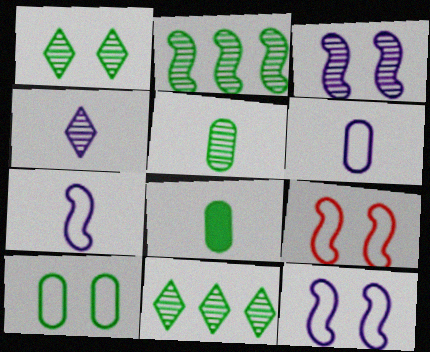[[1, 2, 5]]